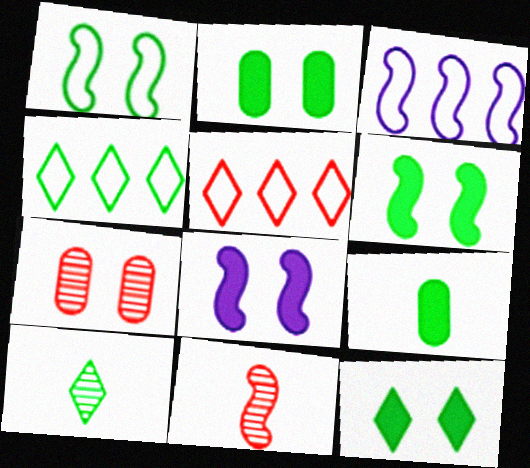[[2, 6, 12], 
[3, 6, 11], 
[4, 10, 12]]